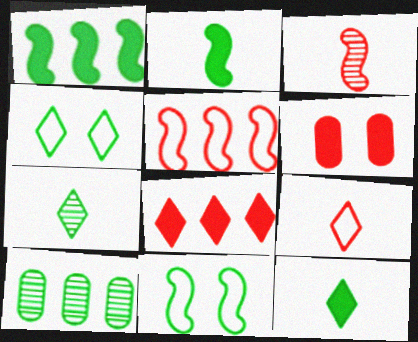[[2, 4, 10], 
[10, 11, 12]]